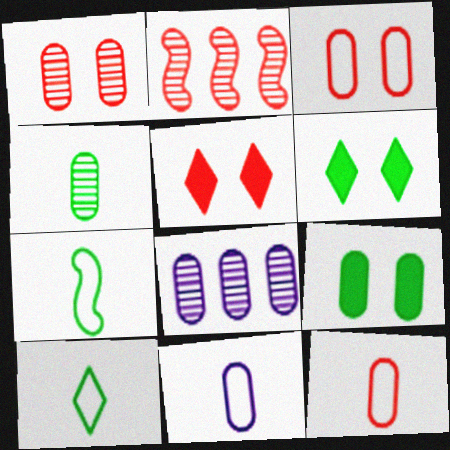[[1, 4, 8], 
[2, 5, 12], 
[2, 6, 11], 
[5, 7, 8], 
[8, 9, 12]]